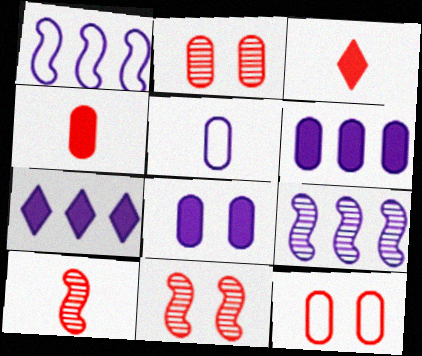[]